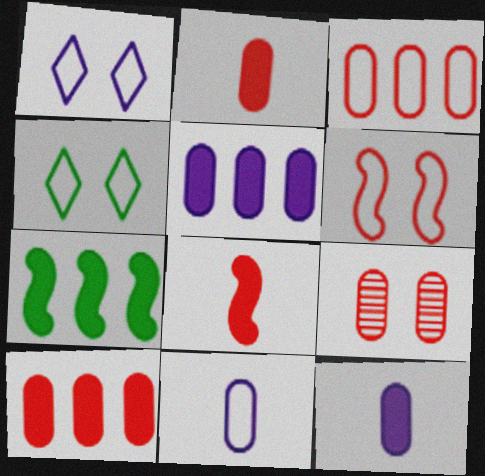[[2, 3, 9]]